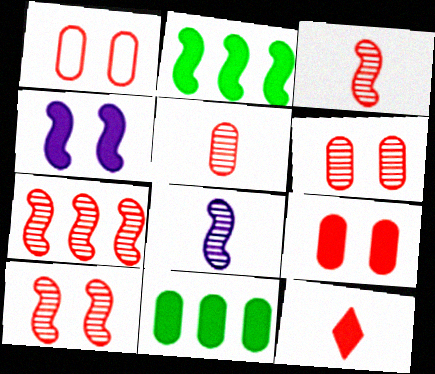[[1, 6, 9], 
[1, 7, 12], 
[3, 7, 10], 
[4, 11, 12]]